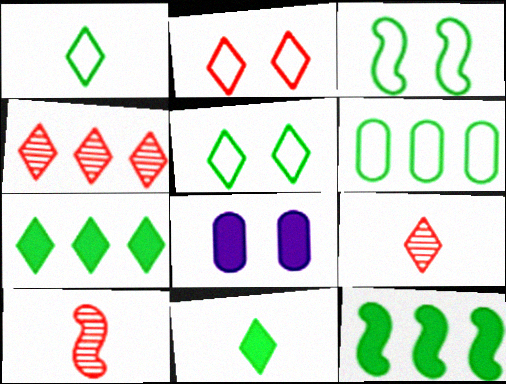[[1, 3, 6]]